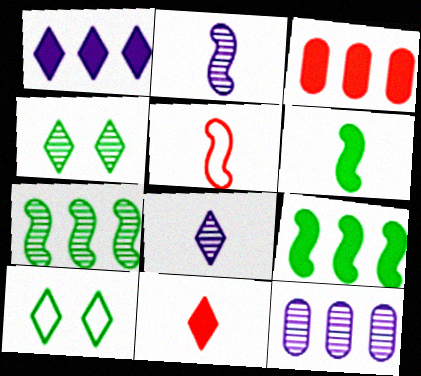[[1, 3, 9], 
[2, 3, 10], 
[2, 5, 6]]